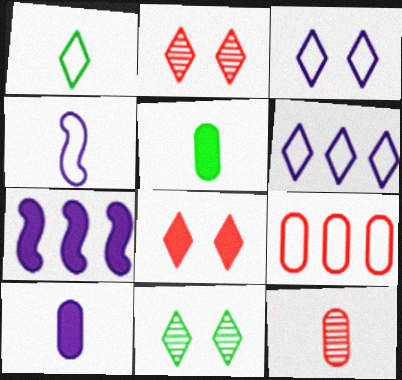[[3, 8, 11], 
[5, 7, 8]]